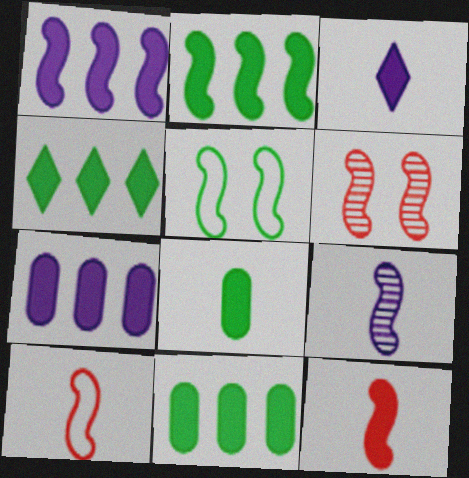[[2, 4, 11], 
[3, 8, 12]]